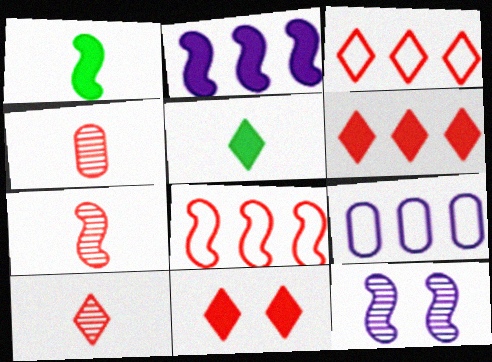[[1, 8, 12], 
[3, 10, 11], 
[4, 7, 10], 
[4, 8, 11]]